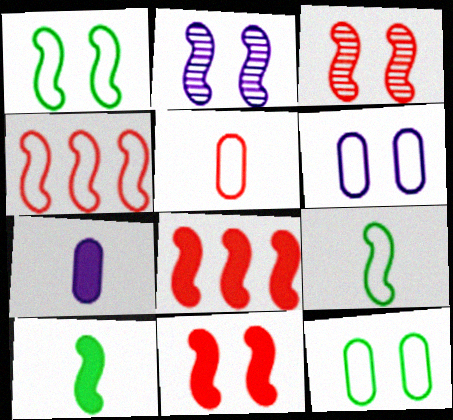[[1, 2, 11], 
[2, 4, 10], 
[2, 8, 9]]